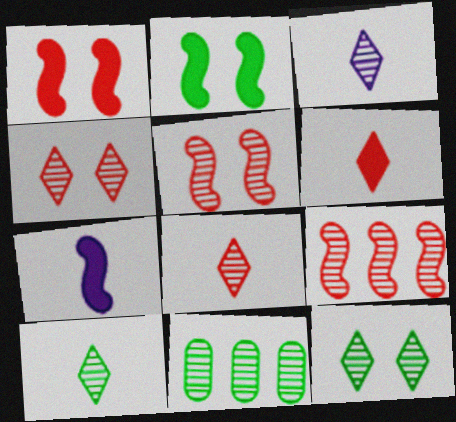[[3, 5, 11], 
[3, 8, 10]]